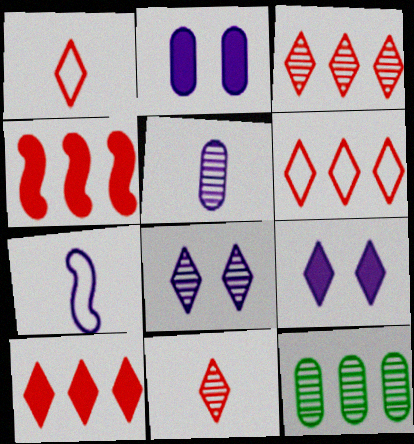[[3, 6, 10]]